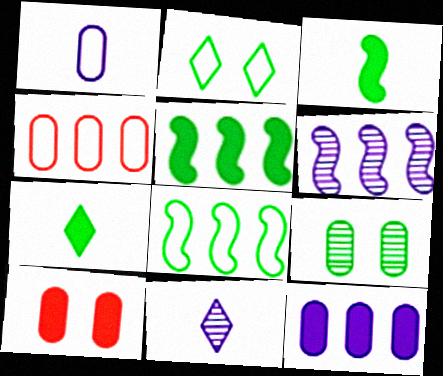[[7, 8, 9], 
[8, 10, 11]]